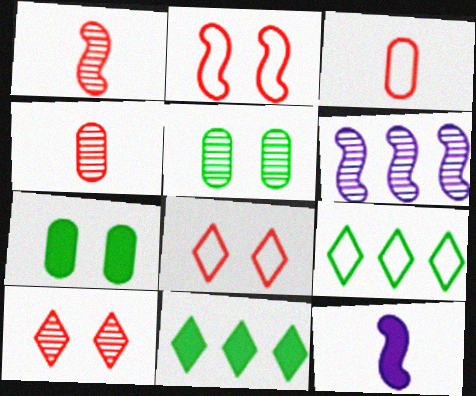[]